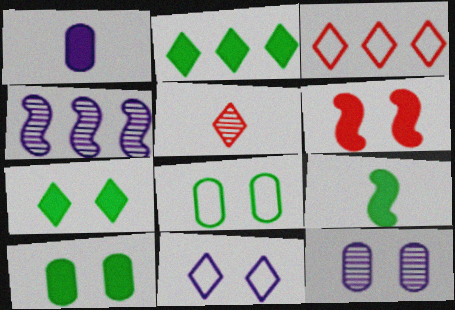[[1, 2, 6], 
[1, 4, 11], 
[2, 5, 11], 
[2, 9, 10], 
[3, 9, 12]]